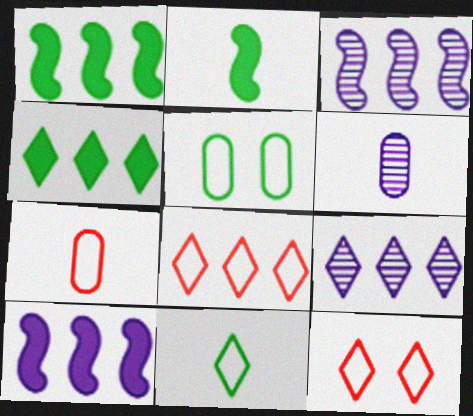[[1, 6, 12], 
[4, 8, 9]]